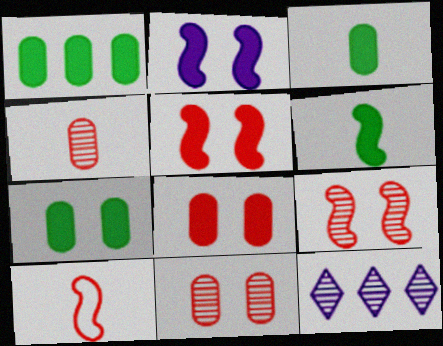[[1, 3, 7], 
[7, 10, 12]]